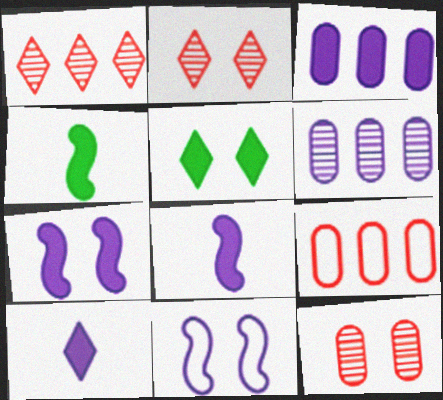[[3, 7, 10], 
[5, 11, 12], 
[6, 10, 11]]